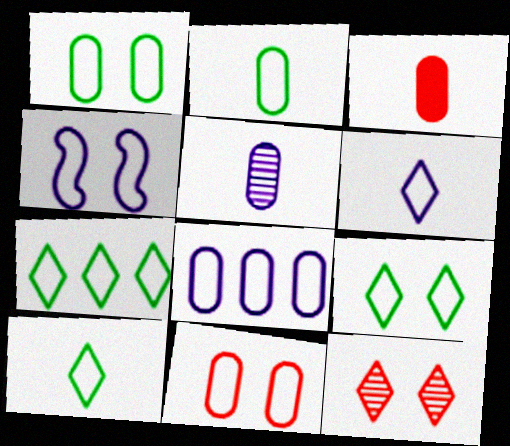[[2, 3, 5], 
[2, 8, 11], 
[4, 6, 8], 
[4, 9, 11], 
[7, 9, 10]]